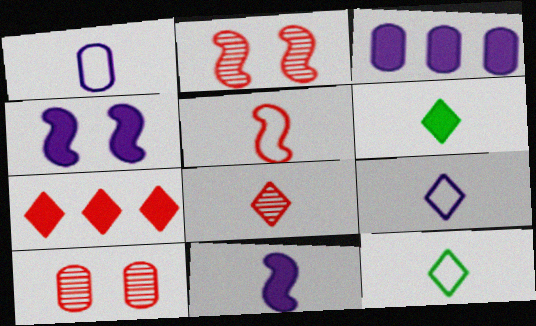[[1, 5, 12], 
[2, 3, 12], 
[5, 7, 10], 
[6, 8, 9]]